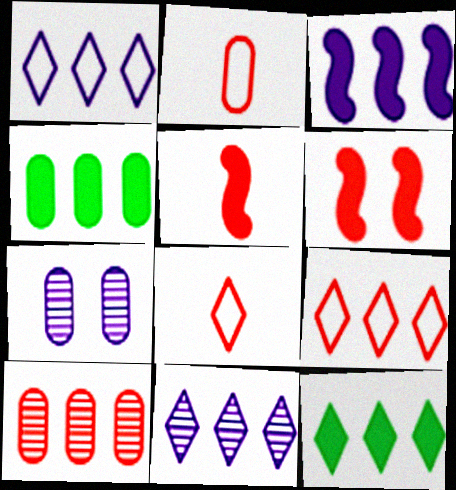[[2, 4, 7], 
[6, 8, 10], 
[9, 11, 12]]